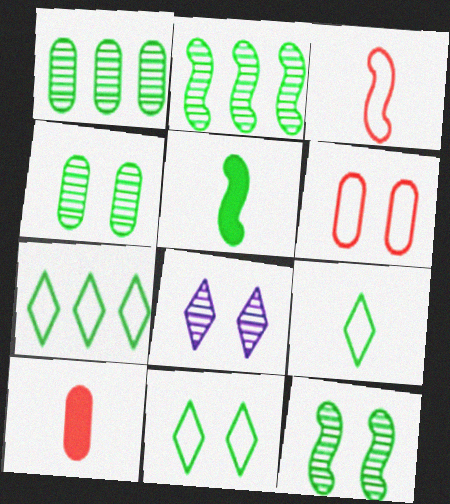[[1, 5, 11], 
[4, 5, 7], 
[7, 9, 11]]